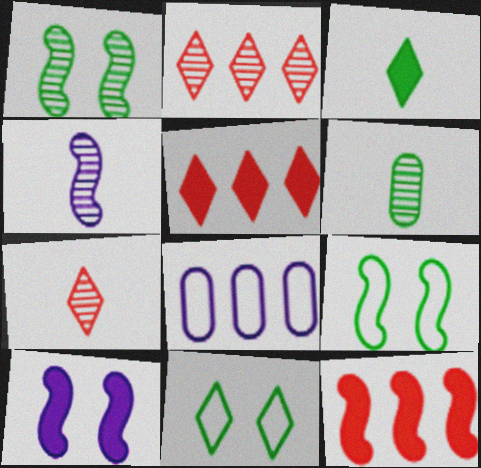[[4, 6, 7], 
[4, 9, 12]]